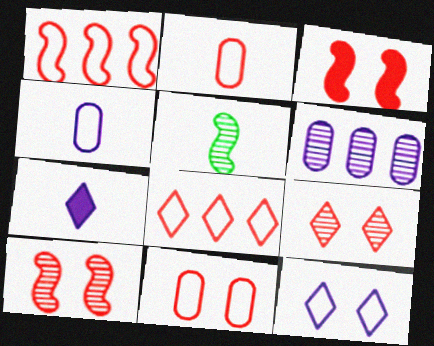[[2, 5, 7], 
[3, 9, 11], 
[5, 6, 9]]